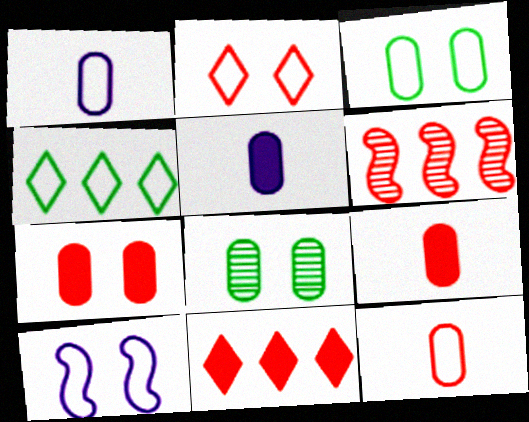[[2, 3, 10], 
[2, 6, 9], 
[4, 10, 12]]